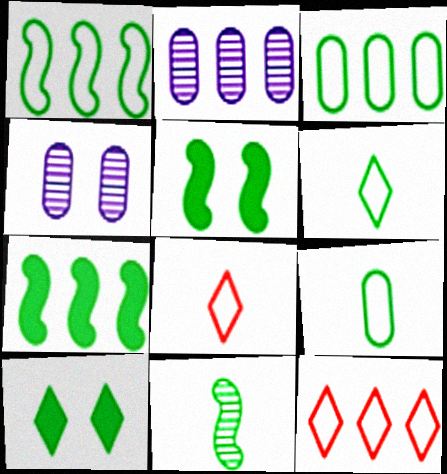[[1, 5, 11], 
[2, 5, 8], 
[2, 7, 12], 
[3, 10, 11], 
[4, 7, 8]]